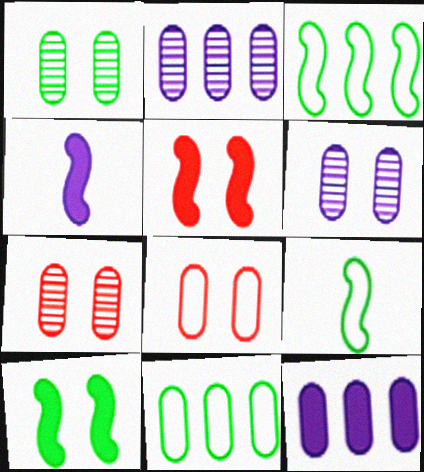[[1, 6, 7]]